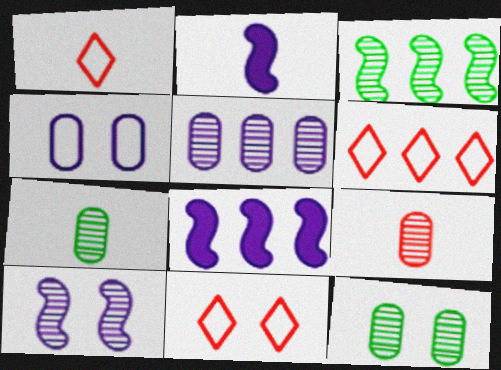[[1, 2, 7], 
[1, 6, 11], 
[1, 8, 12], 
[2, 6, 12], 
[5, 9, 12], 
[7, 8, 11]]